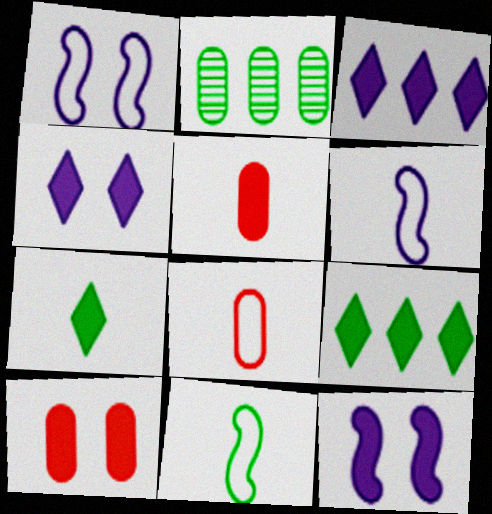[[5, 9, 12]]